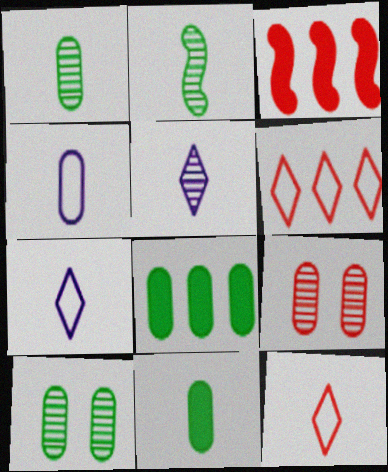[[3, 7, 10], 
[3, 9, 12], 
[4, 8, 9]]